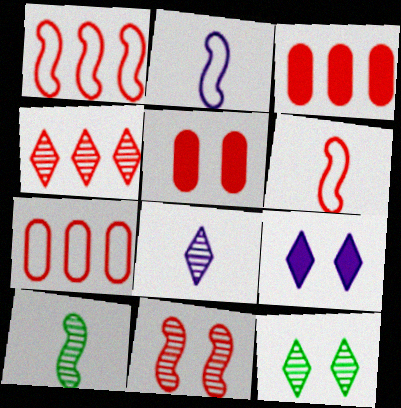[[1, 3, 4], 
[2, 3, 12], 
[4, 5, 6], 
[4, 8, 12], 
[7, 9, 10]]